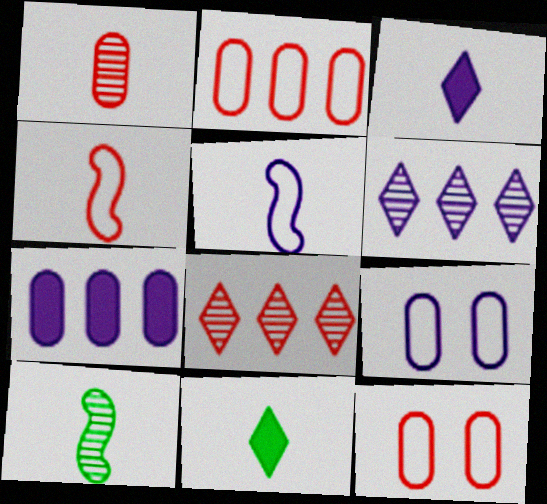[[1, 5, 11]]